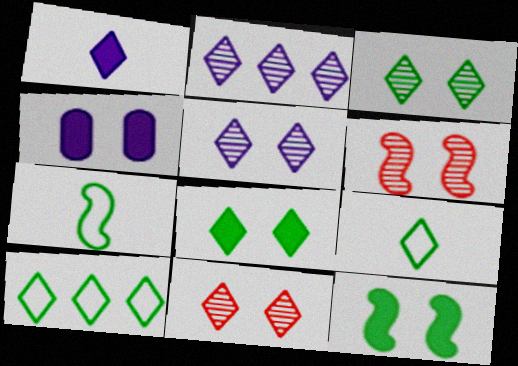[[1, 10, 11], 
[3, 5, 11]]